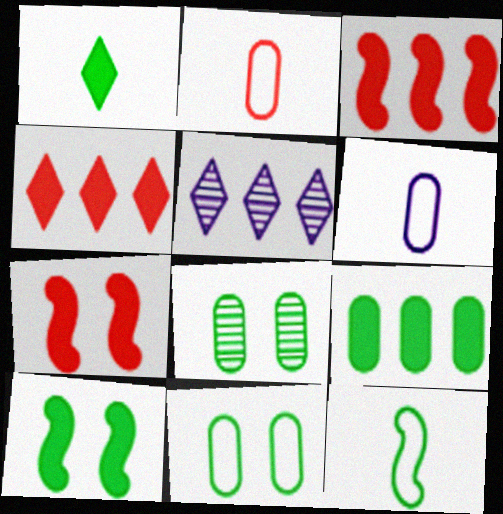[[1, 9, 10], 
[2, 5, 10]]